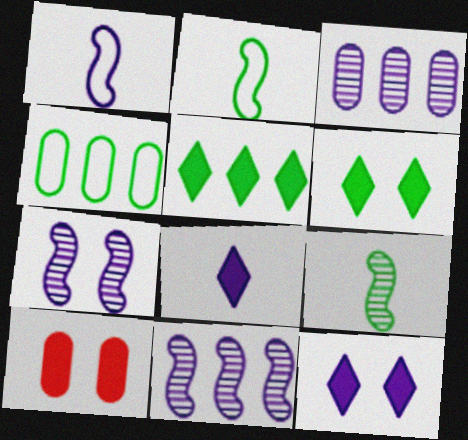[[1, 3, 12], 
[4, 6, 9]]